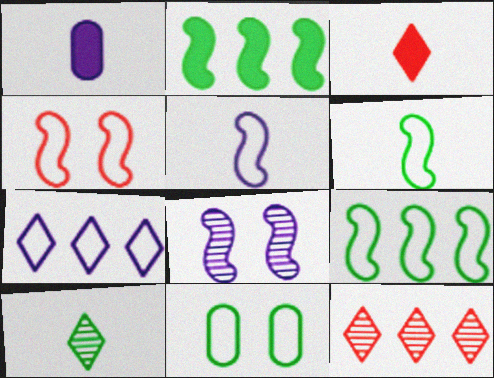[[1, 7, 8], 
[2, 10, 11], 
[4, 5, 9]]